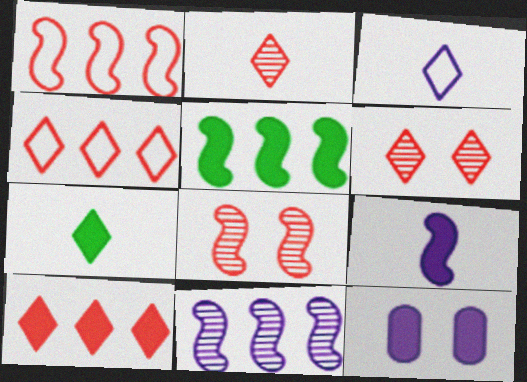[[1, 5, 11], 
[2, 3, 7], 
[3, 11, 12]]